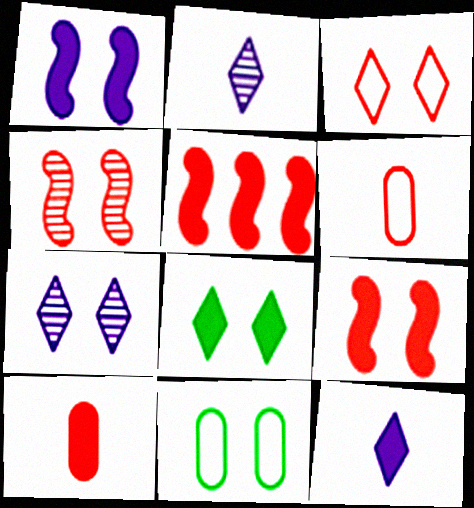[[2, 5, 11], 
[3, 7, 8], 
[7, 9, 11]]